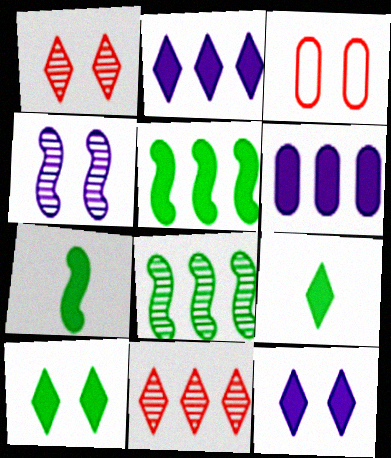[[3, 4, 10]]